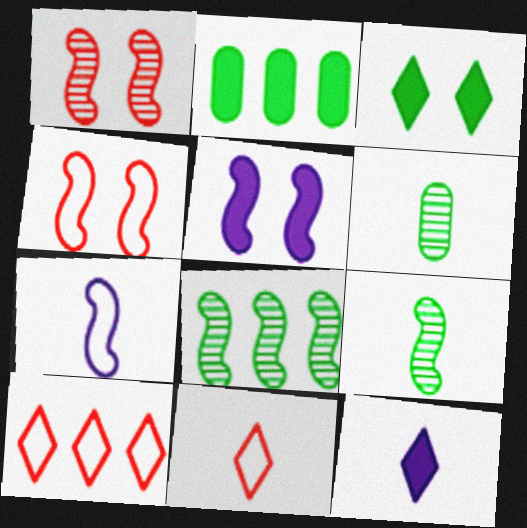[[5, 6, 10]]